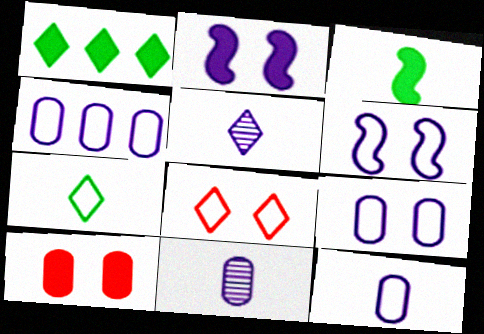[[1, 5, 8], 
[2, 4, 5], 
[4, 9, 12]]